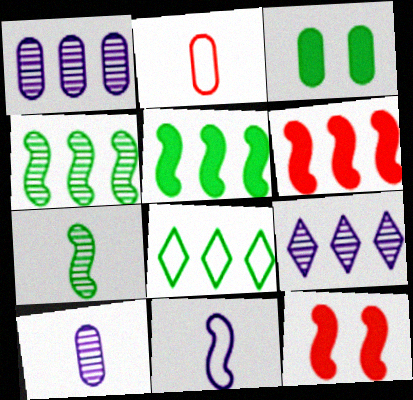[[1, 2, 3], 
[1, 6, 8], 
[3, 7, 8], 
[4, 11, 12], 
[8, 10, 12]]